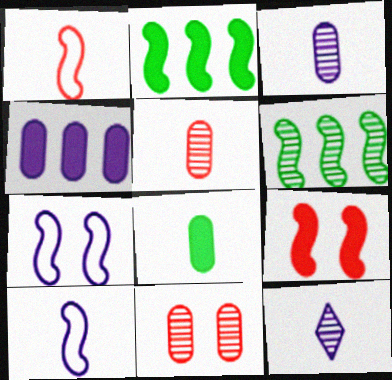[[1, 8, 12], 
[4, 7, 12], 
[6, 9, 10], 
[6, 11, 12]]